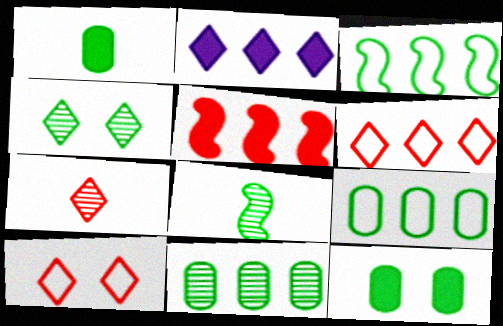[[1, 3, 4], 
[4, 8, 11]]